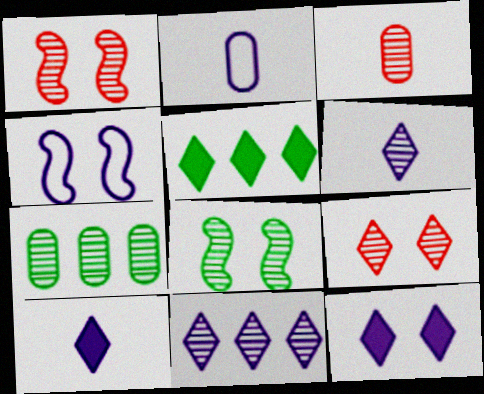[[1, 2, 5], 
[1, 6, 7], 
[3, 4, 5], 
[3, 8, 11]]